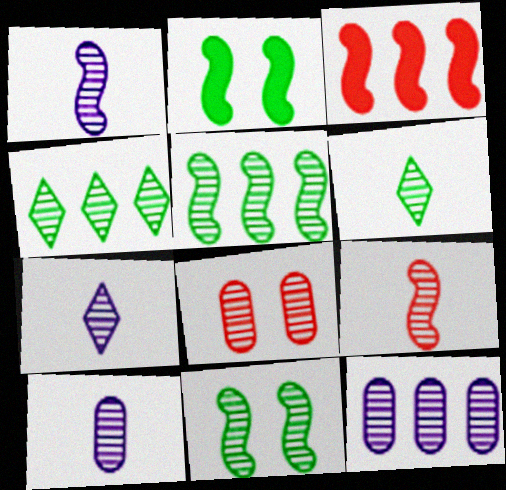[[1, 4, 8], 
[1, 7, 10], 
[5, 7, 8], 
[6, 9, 10]]